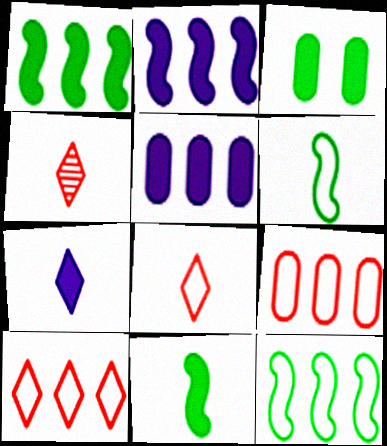[]